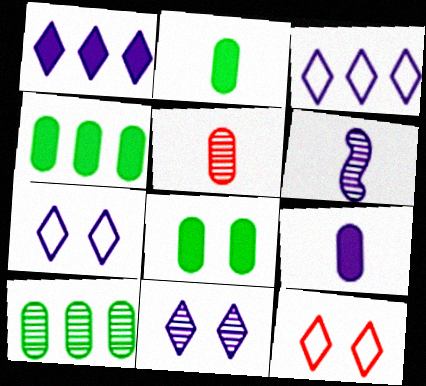[[2, 4, 8], 
[4, 6, 12]]